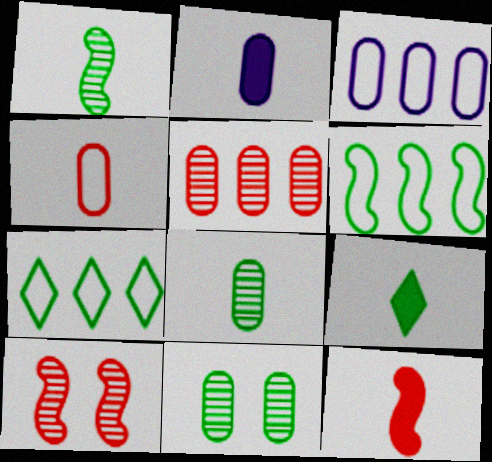[[2, 4, 8], 
[2, 7, 10], 
[2, 9, 12], 
[3, 9, 10], 
[6, 9, 11]]